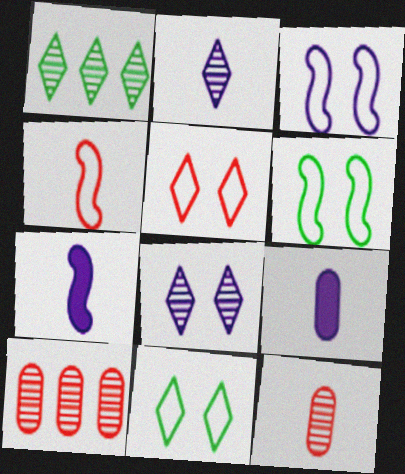[[7, 10, 11]]